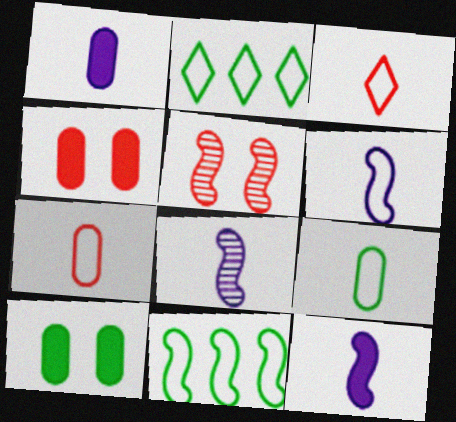[[1, 2, 5], 
[2, 4, 8], 
[3, 6, 9], 
[5, 11, 12], 
[6, 8, 12]]